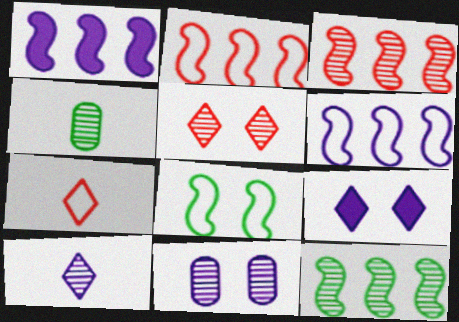[[1, 2, 12], 
[2, 4, 9]]